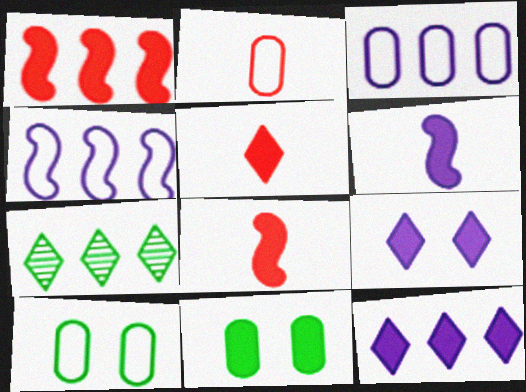[[1, 3, 7], 
[2, 3, 10], 
[8, 11, 12]]